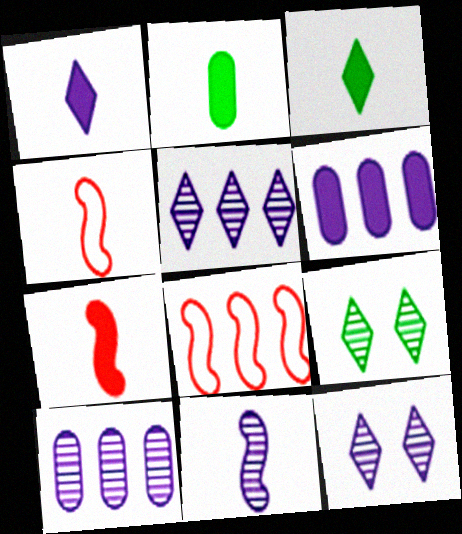[[1, 2, 7], 
[2, 8, 12], 
[4, 6, 9], 
[10, 11, 12]]